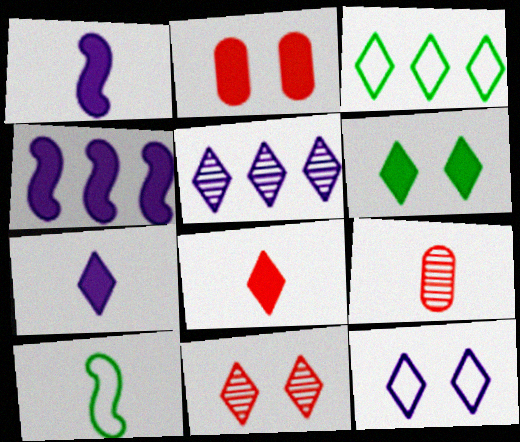[[2, 5, 10], 
[3, 7, 11], 
[5, 7, 12], 
[6, 11, 12], 
[7, 9, 10]]